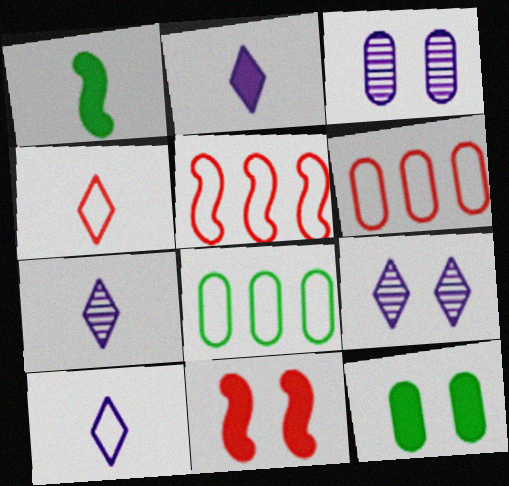[[1, 6, 9], 
[2, 7, 10], 
[5, 7, 12], 
[7, 8, 11]]